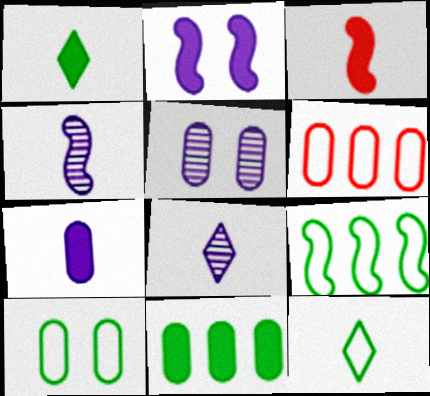[[1, 3, 7], 
[9, 10, 12]]